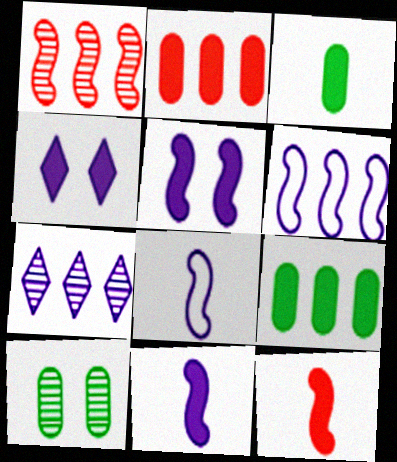[[4, 9, 12]]